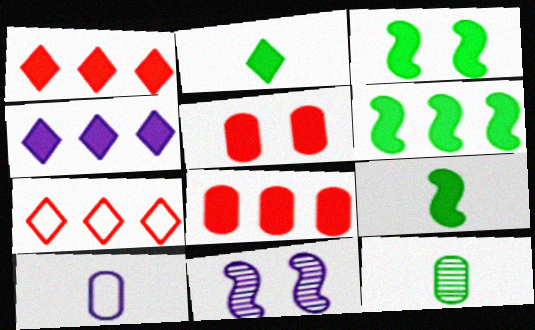[[3, 6, 9], 
[4, 5, 9], 
[4, 6, 8], 
[4, 10, 11]]